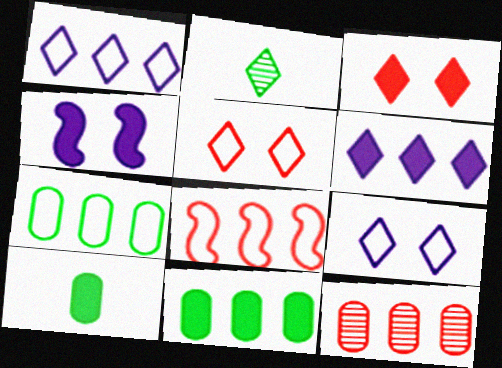[[1, 2, 3], 
[1, 7, 8], 
[2, 5, 6]]